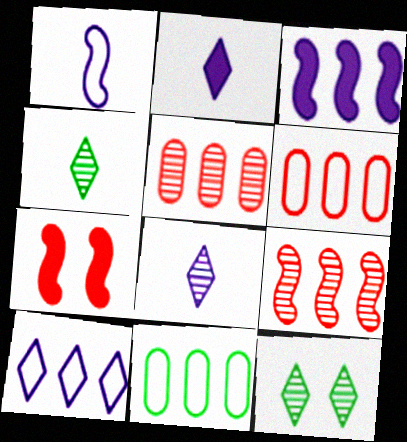[[7, 8, 11]]